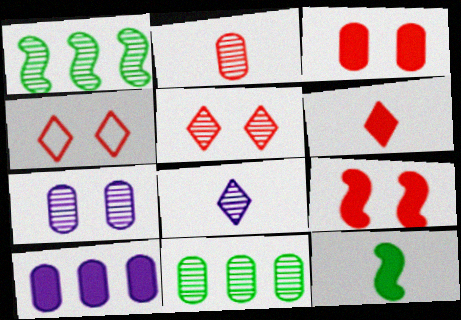[[2, 7, 11]]